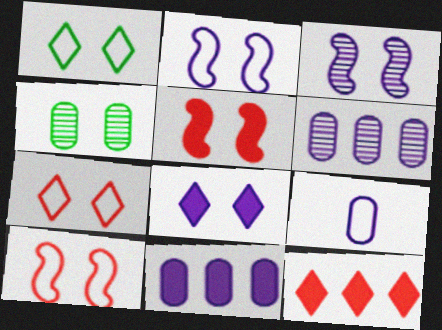[[4, 8, 10]]